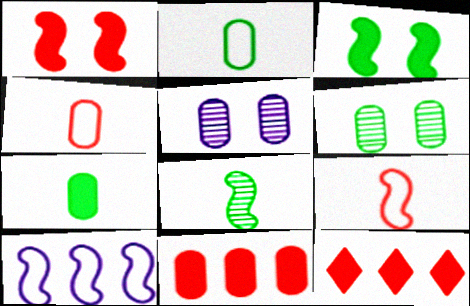[[1, 8, 10], 
[2, 5, 11]]